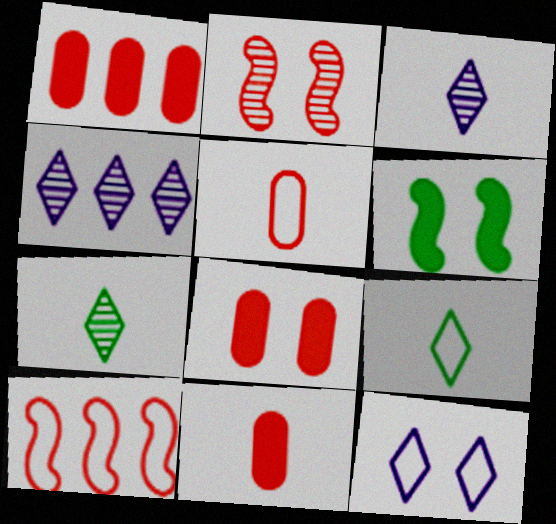[[1, 8, 11], 
[4, 5, 6]]